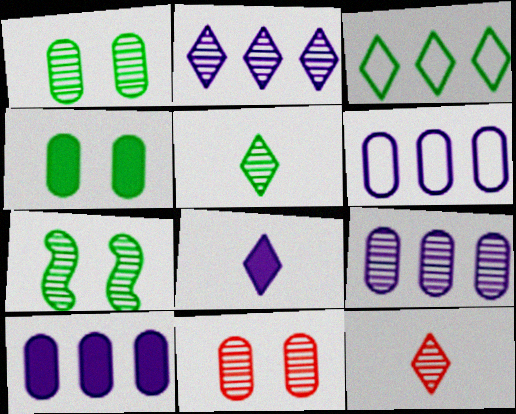[[6, 9, 10], 
[7, 9, 12]]